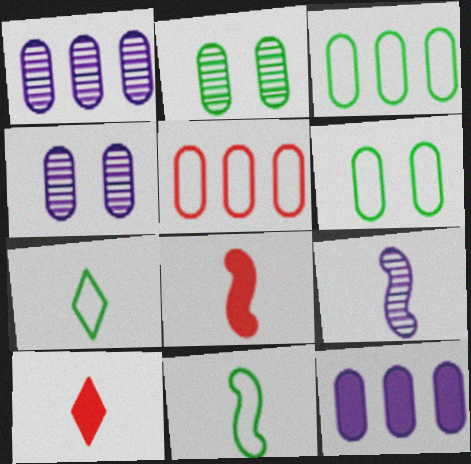[[8, 9, 11]]